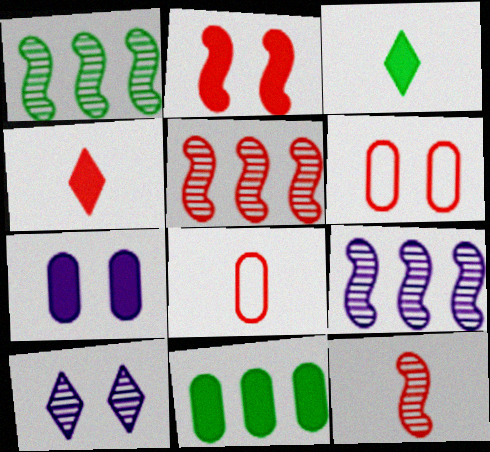[[1, 5, 9], 
[3, 6, 9], 
[4, 5, 6], 
[4, 8, 12]]